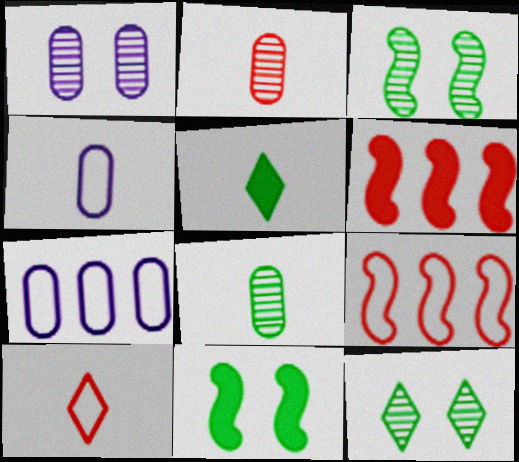[[1, 5, 9], 
[4, 6, 12]]